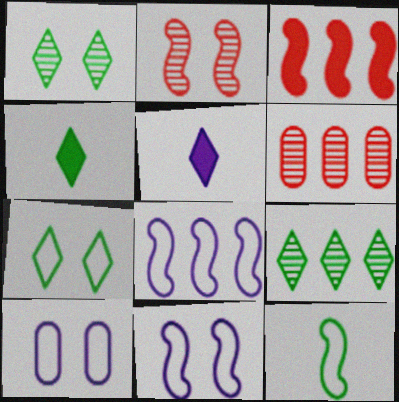[[4, 6, 11], 
[4, 7, 9]]